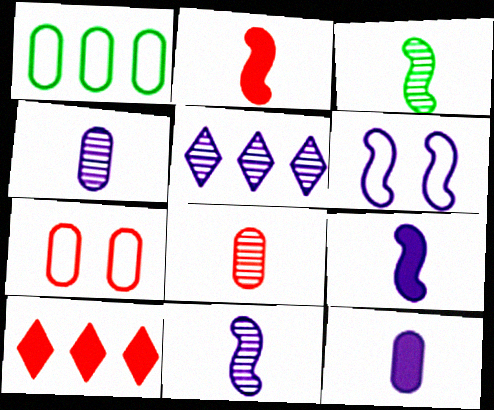[[5, 6, 12]]